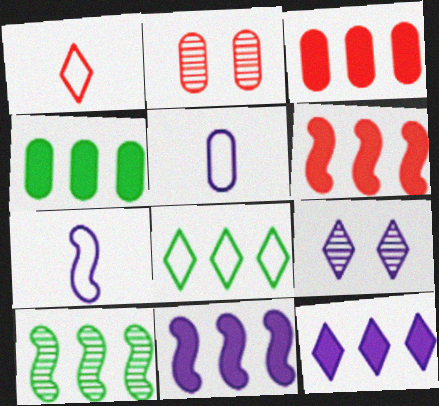[[1, 2, 6], 
[2, 4, 5], 
[4, 6, 12], 
[4, 8, 10], 
[5, 9, 11]]